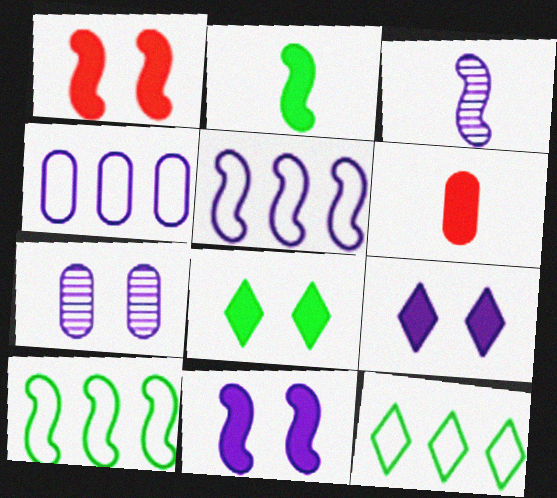[[1, 3, 10], 
[3, 4, 9], 
[3, 5, 11]]